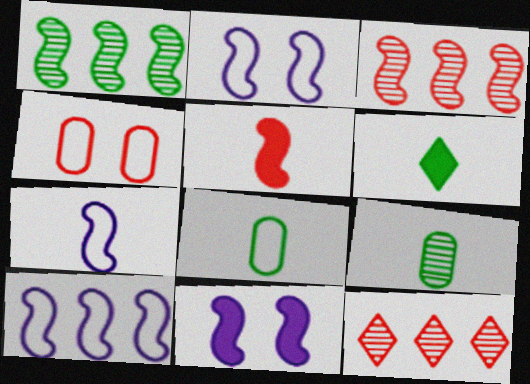[[1, 2, 5], 
[2, 7, 10], 
[4, 5, 12], 
[8, 11, 12]]